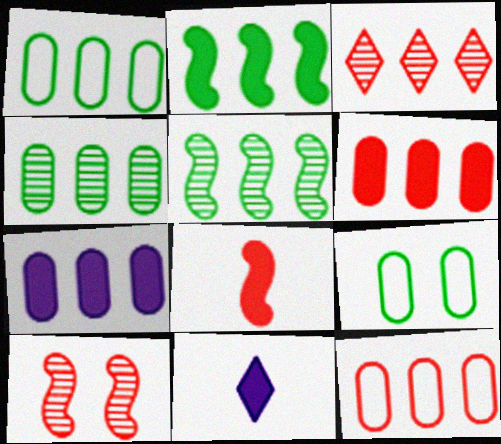[[1, 10, 11], 
[4, 7, 12]]